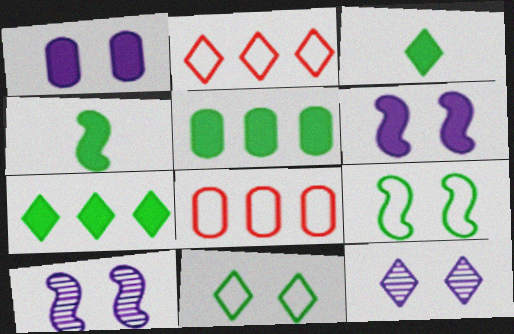[[2, 3, 12], 
[3, 8, 10], 
[4, 8, 12]]